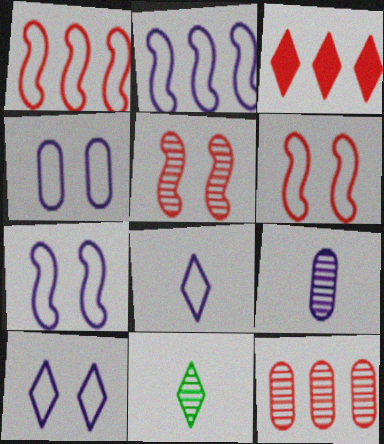[[1, 3, 12], 
[2, 4, 8], 
[3, 10, 11], 
[4, 7, 10]]